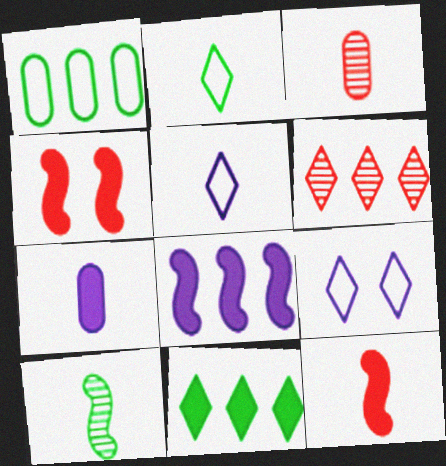[[1, 6, 8], 
[4, 7, 11]]